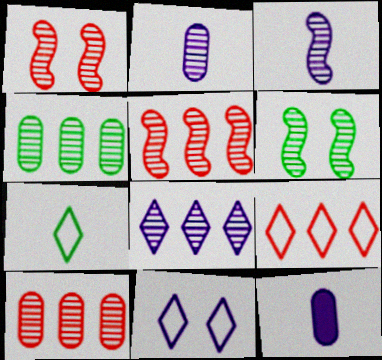[[3, 5, 6], 
[4, 5, 8], 
[6, 9, 12], 
[7, 9, 11]]